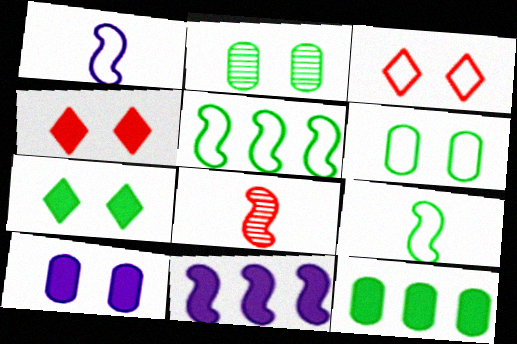[]